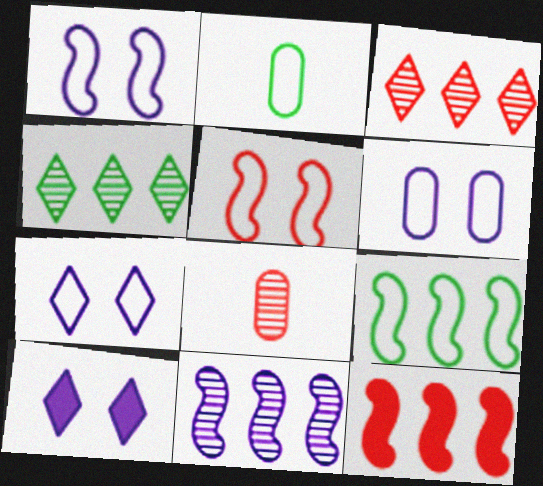[[1, 6, 7], 
[8, 9, 10], 
[9, 11, 12]]